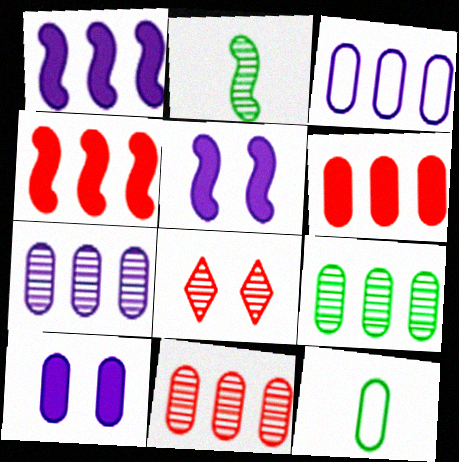[[1, 8, 12], 
[2, 7, 8], 
[3, 6, 9], 
[7, 9, 11], 
[10, 11, 12]]